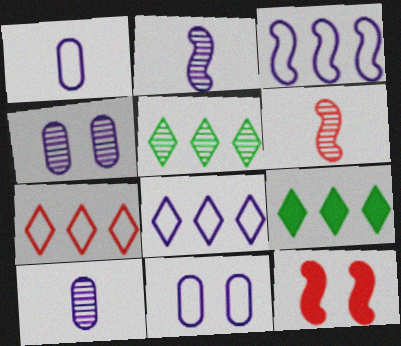[[1, 5, 12], 
[4, 5, 6], 
[6, 9, 11]]